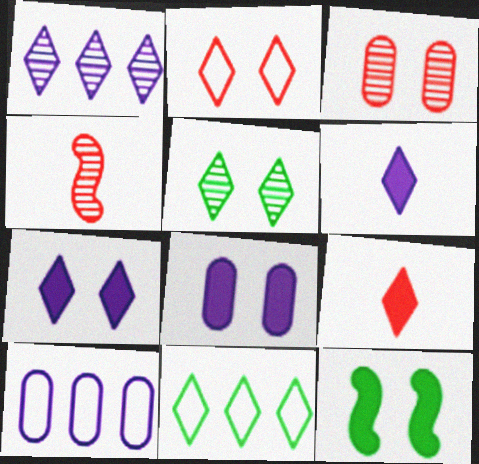[[2, 5, 7], 
[4, 8, 11]]